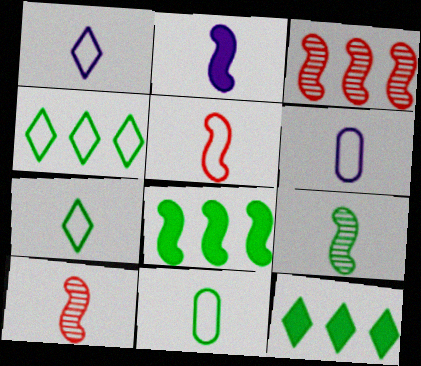[[1, 5, 11], 
[2, 5, 9], 
[5, 6, 7]]